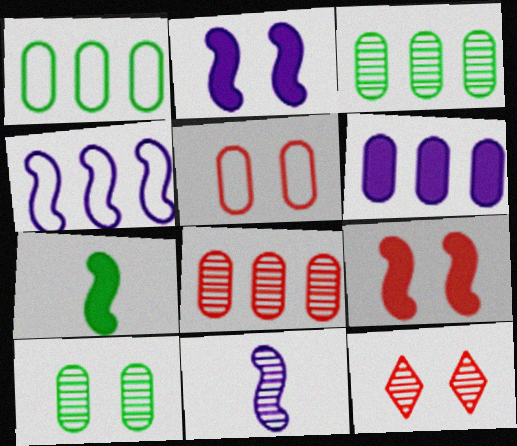[[1, 6, 8], 
[2, 4, 11], 
[3, 11, 12], 
[5, 9, 12]]